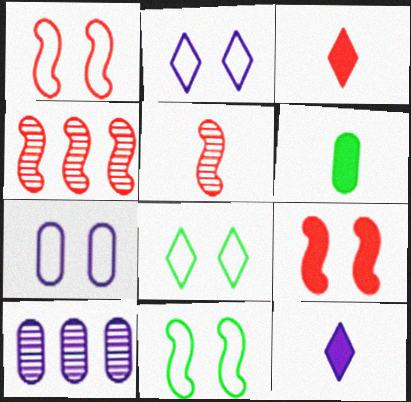[[1, 7, 8], 
[2, 4, 6], 
[3, 10, 11]]